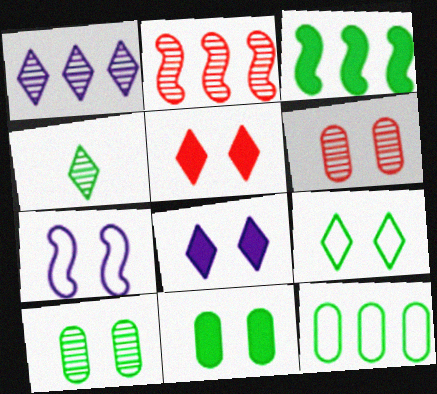[[5, 7, 10]]